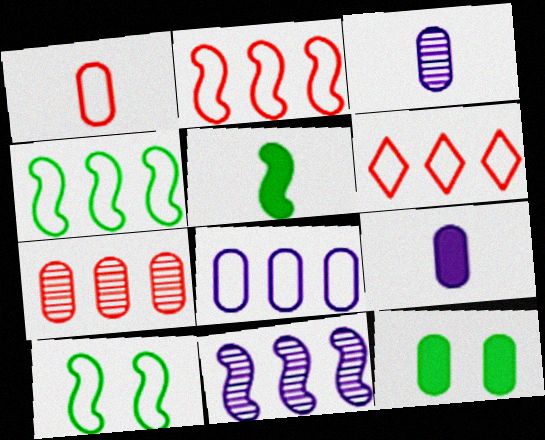[[4, 6, 8]]